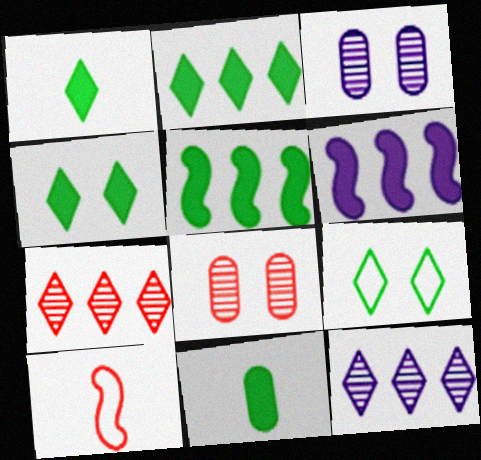[[1, 2, 4], 
[2, 3, 10], 
[4, 5, 11]]